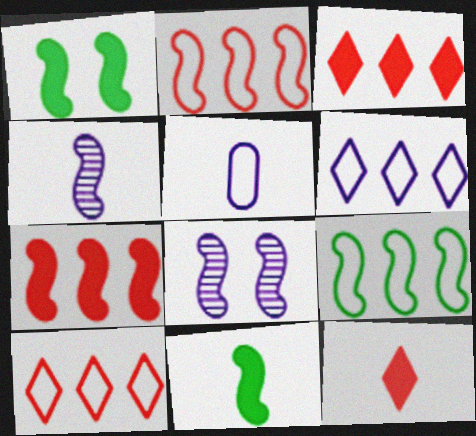[[1, 2, 4], 
[2, 8, 11]]